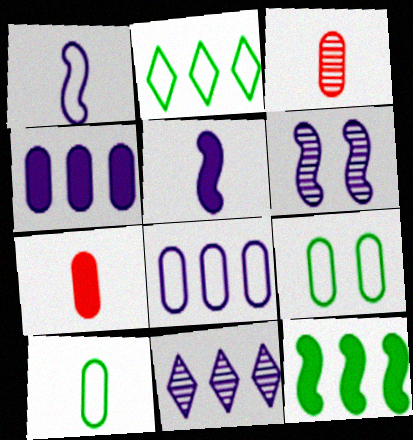[[2, 6, 7], 
[3, 4, 9]]